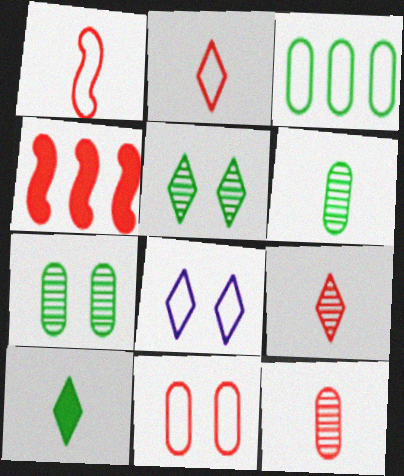[[1, 3, 8], 
[4, 6, 8], 
[4, 9, 11]]